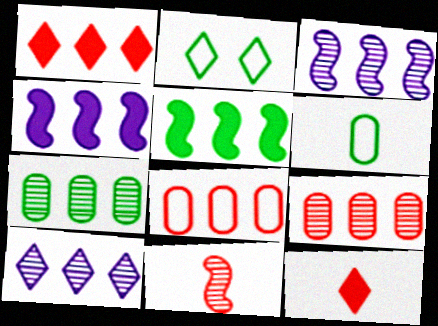[[2, 10, 12], 
[5, 8, 10]]